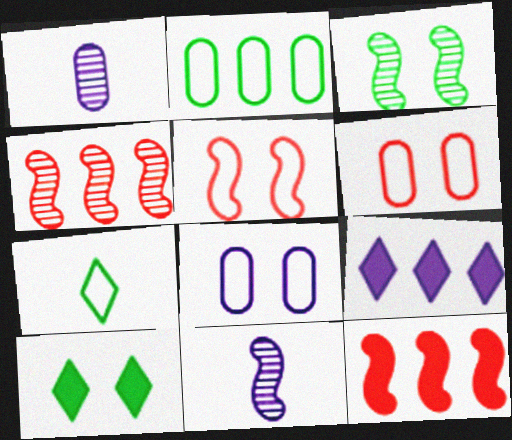[[2, 4, 9], 
[3, 4, 11], 
[8, 9, 11]]